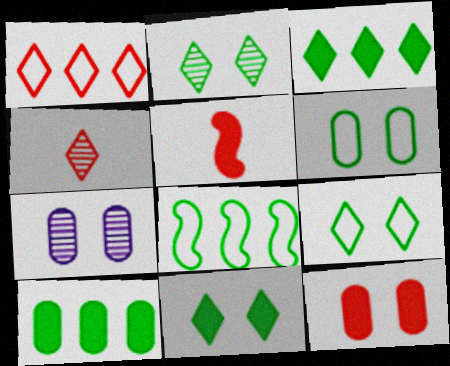[[2, 9, 11], 
[6, 7, 12]]